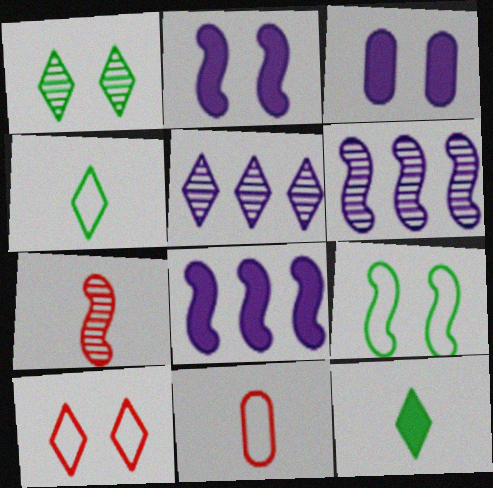[[1, 8, 11], 
[5, 10, 12], 
[7, 8, 9]]